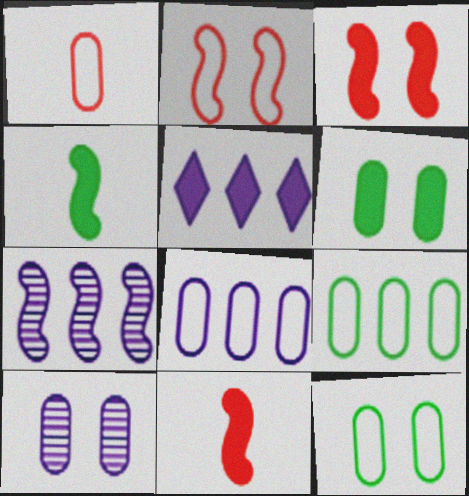[[1, 8, 12], 
[2, 4, 7], 
[5, 6, 11], 
[5, 7, 8]]